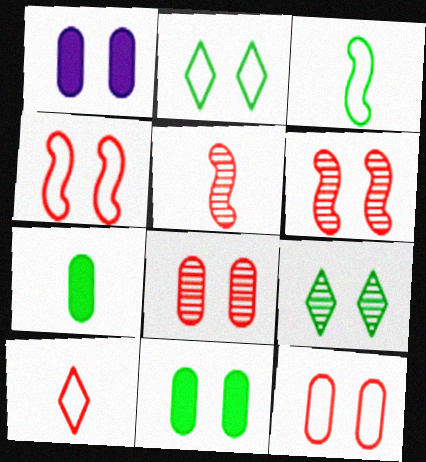[[1, 2, 6], 
[1, 4, 9]]